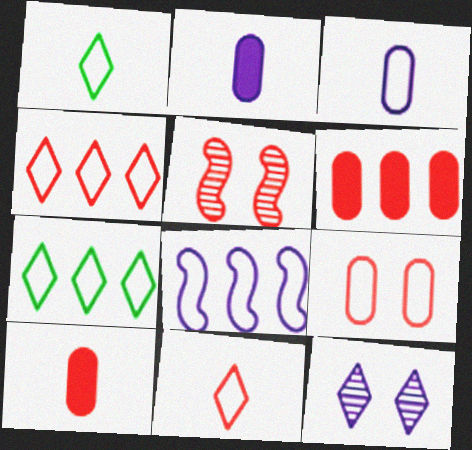[[1, 8, 9], 
[2, 5, 7], 
[2, 8, 12], 
[4, 5, 10], 
[5, 6, 11]]